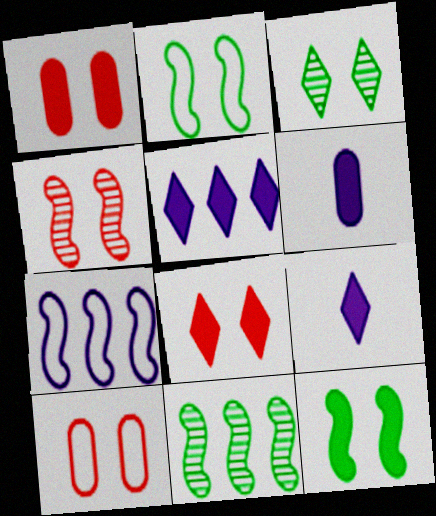[[4, 8, 10], 
[9, 10, 11]]